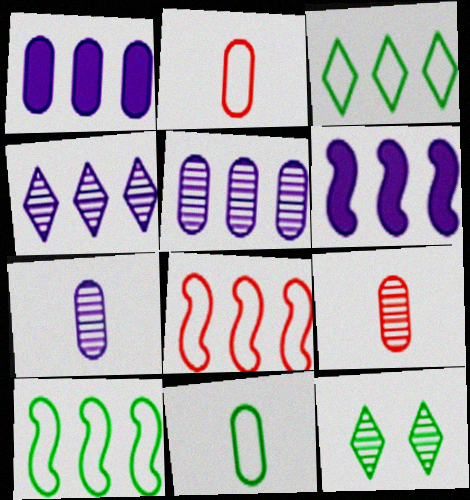[[2, 6, 12]]